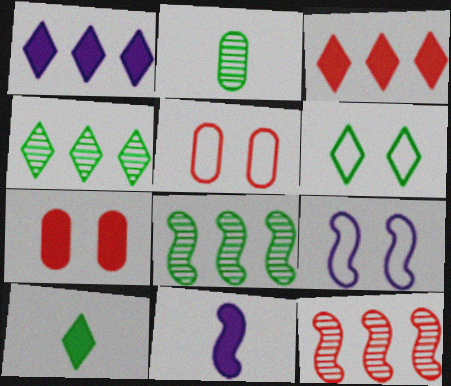[[2, 3, 9], 
[4, 5, 11], 
[4, 6, 10], 
[5, 6, 9]]